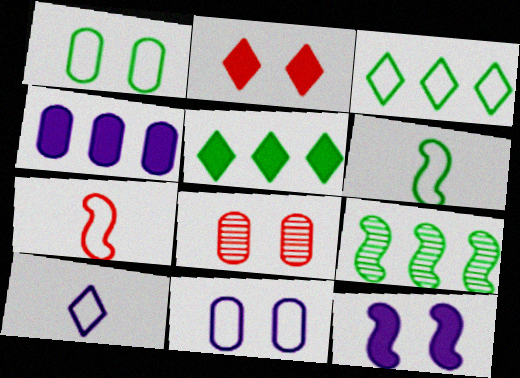[[1, 3, 6], 
[3, 7, 11], 
[7, 9, 12]]